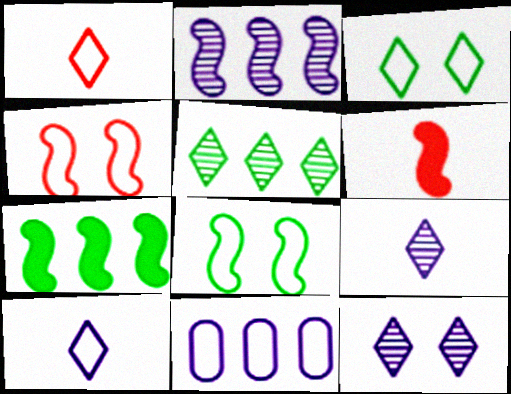[[1, 8, 11], 
[2, 6, 8]]